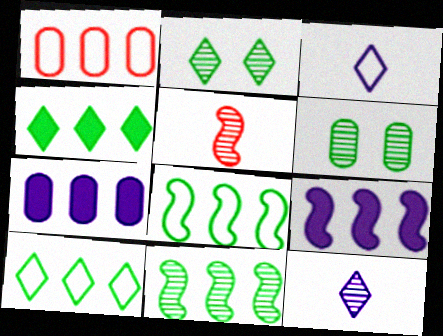[]